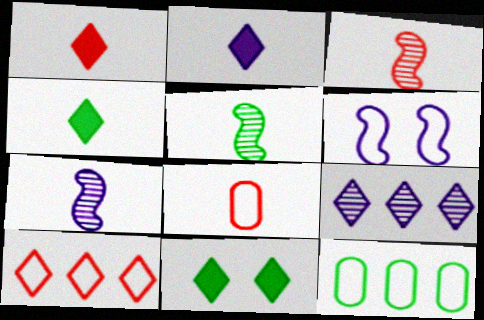[[1, 2, 4], 
[1, 3, 8], 
[2, 5, 8], 
[3, 5, 7], 
[4, 7, 8], 
[5, 11, 12]]